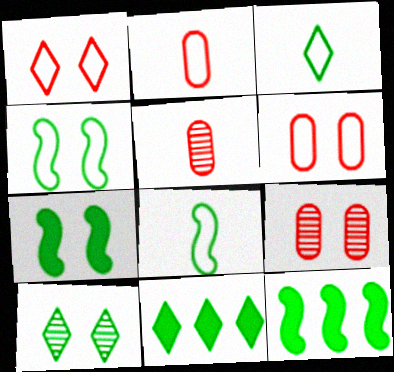[[3, 10, 11]]